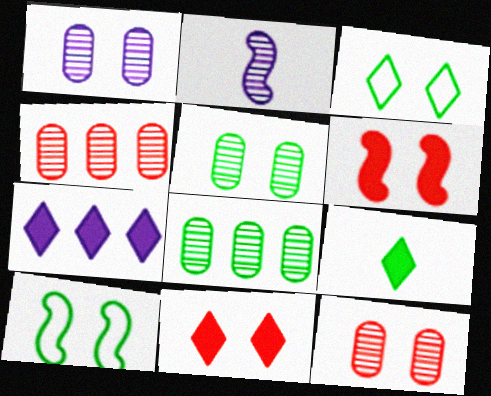[[1, 3, 6], 
[1, 5, 12], 
[1, 10, 11], 
[7, 9, 11], 
[8, 9, 10]]